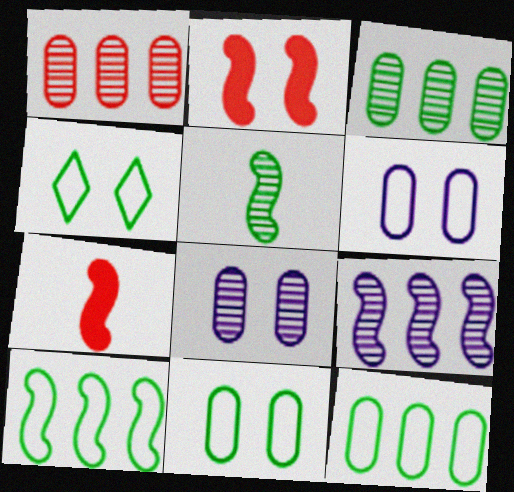[[2, 4, 8]]